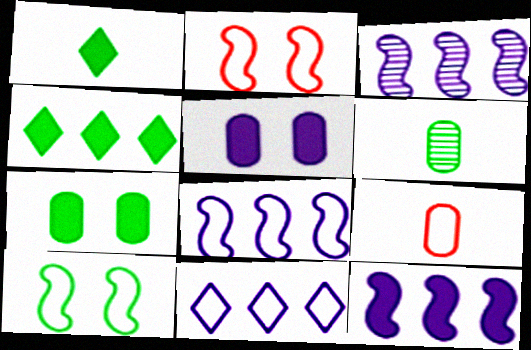[[3, 8, 12], 
[4, 6, 10], 
[9, 10, 11]]